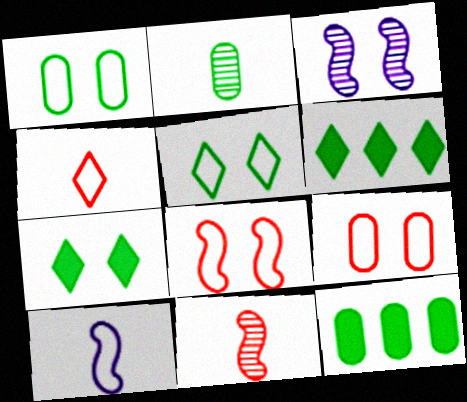[[1, 2, 12], 
[3, 4, 12], 
[3, 7, 9]]